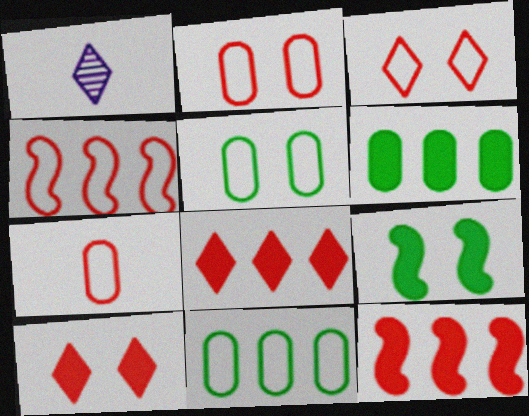[[1, 5, 12], 
[3, 4, 7]]